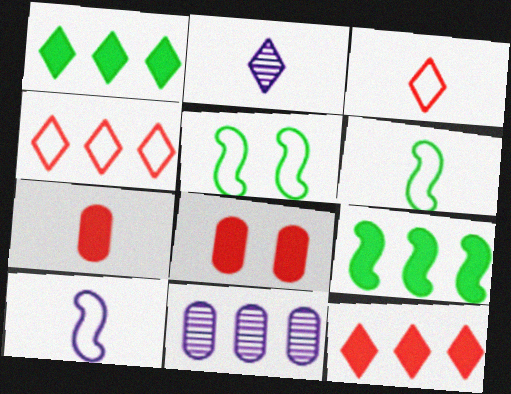[[2, 6, 7], 
[4, 9, 11]]